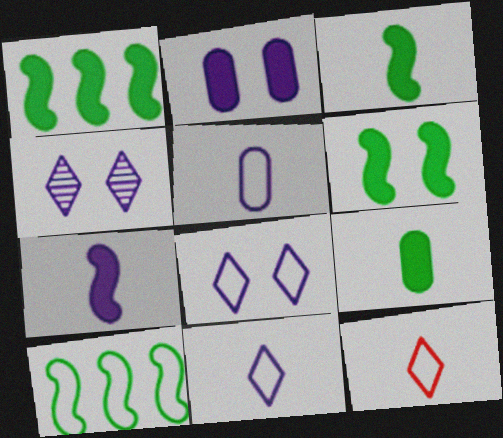[[1, 3, 6]]